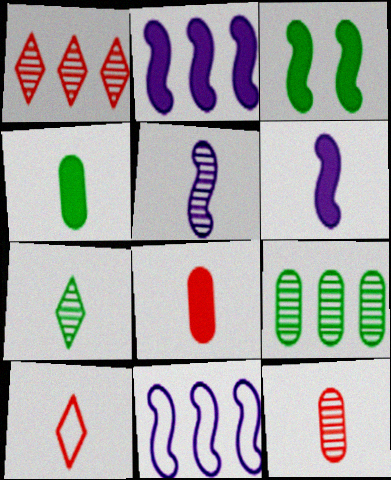[[4, 5, 10], 
[5, 7, 12]]